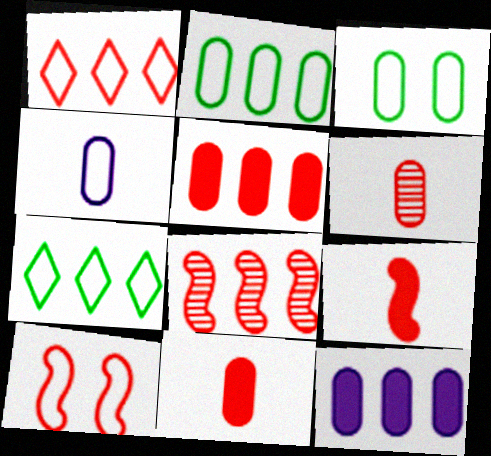[[1, 5, 8], 
[3, 6, 12], 
[4, 7, 10], 
[7, 8, 12], 
[8, 9, 10]]